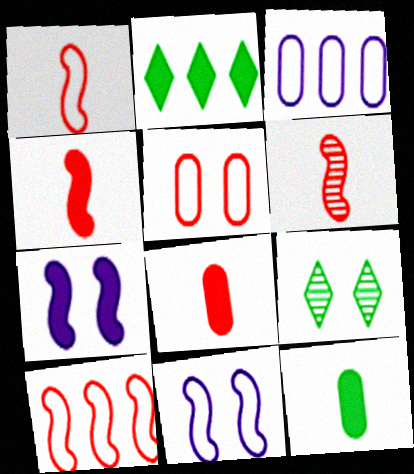[[1, 4, 6], 
[2, 7, 8], 
[3, 4, 9], 
[5, 7, 9]]